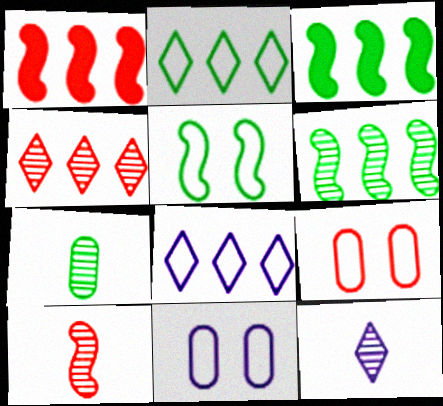[[3, 9, 12], 
[7, 10, 12]]